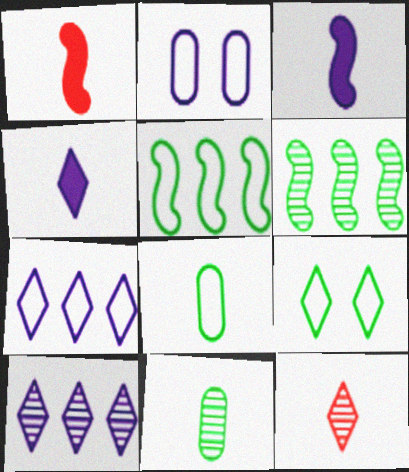[[2, 3, 10], 
[3, 8, 12], 
[5, 8, 9]]